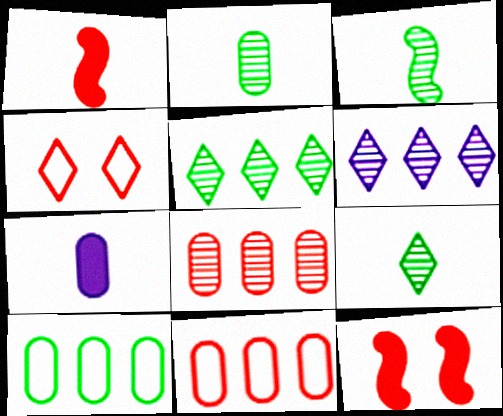[[1, 4, 8], 
[2, 3, 9]]